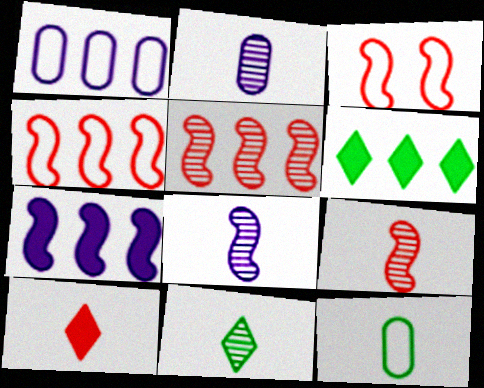[[1, 5, 6], 
[2, 3, 6], 
[2, 9, 11], 
[8, 10, 12]]